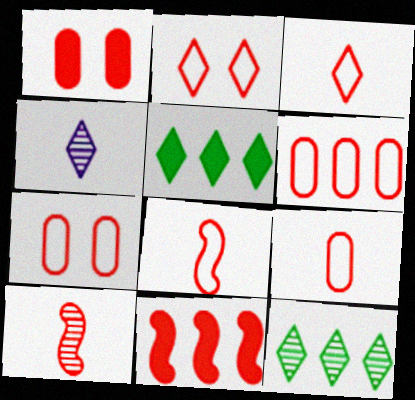[[2, 4, 5], 
[2, 6, 8], 
[3, 8, 9], 
[6, 7, 9]]